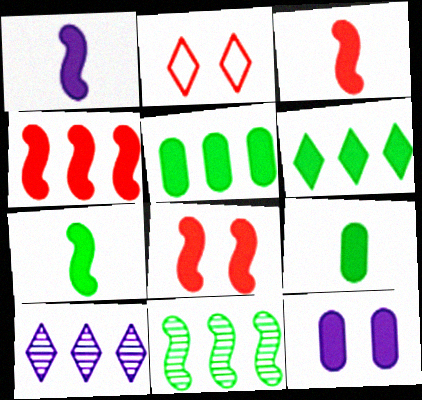[[1, 3, 7], 
[3, 4, 8], 
[3, 6, 12]]